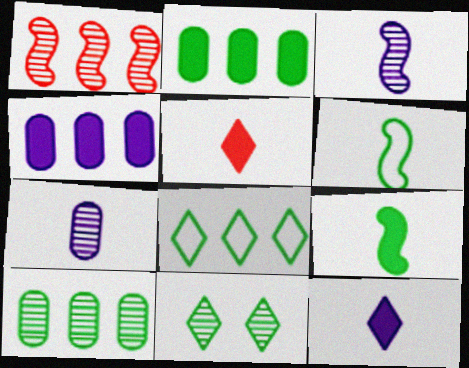[[1, 4, 8], 
[1, 7, 11], 
[2, 6, 11], 
[5, 6, 7]]